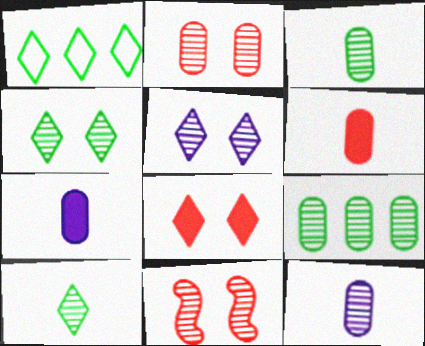[[1, 7, 11], 
[2, 9, 12]]